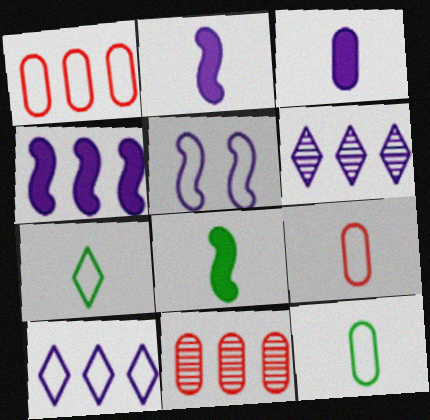[[1, 5, 7], 
[3, 5, 6]]